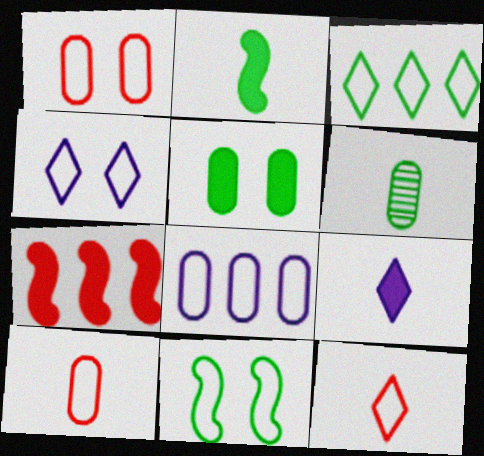[[1, 4, 11], 
[3, 4, 12], 
[4, 6, 7], 
[5, 7, 9], 
[8, 11, 12]]